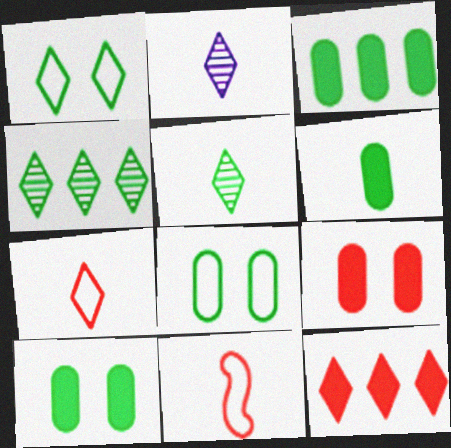[[1, 2, 12], 
[2, 6, 11], 
[3, 6, 10]]